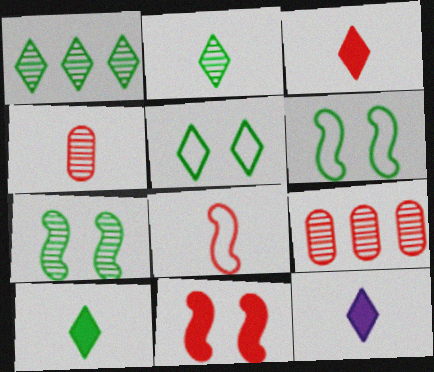[[1, 5, 10], 
[3, 4, 8], 
[3, 10, 12], 
[6, 9, 12]]